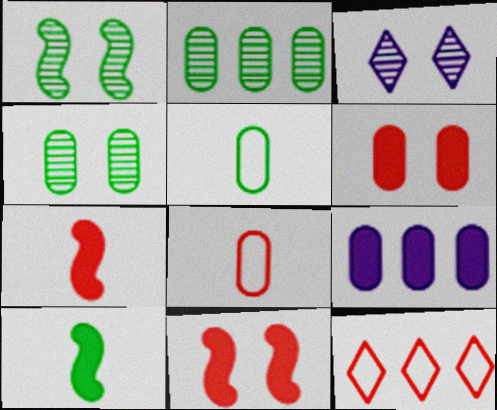[[4, 8, 9]]